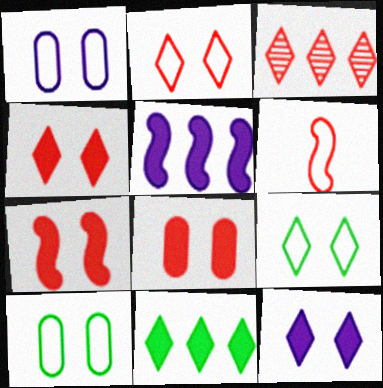[[3, 6, 8], 
[4, 7, 8]]